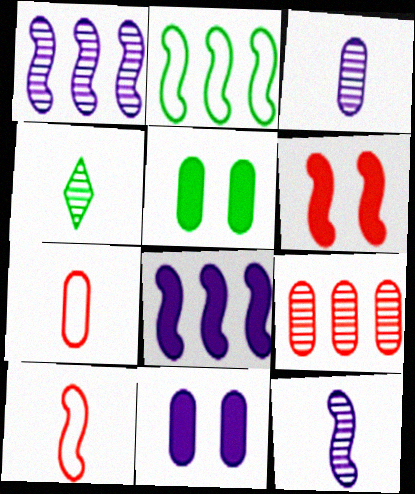[[2, 4, 5], 
[2, 6, 12]]